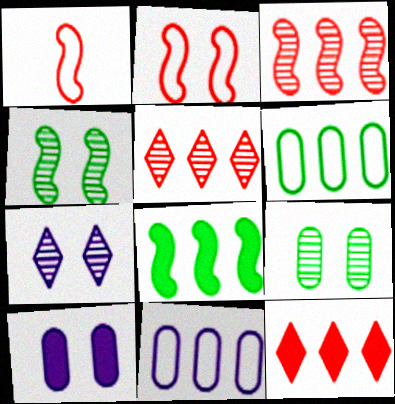[[5, 8, 11]]